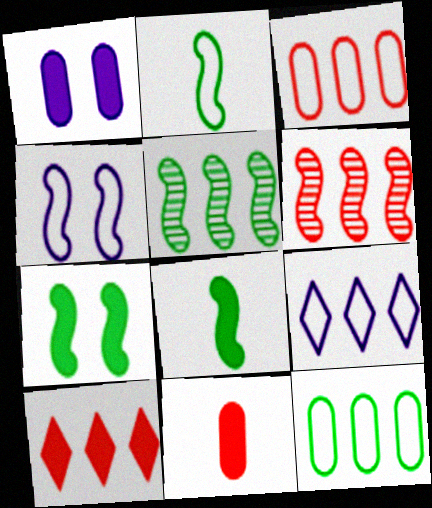[[1, 8, 10], 
[2, 5, 7], 
[3, 6, 10], 
[4, 6, 8]]